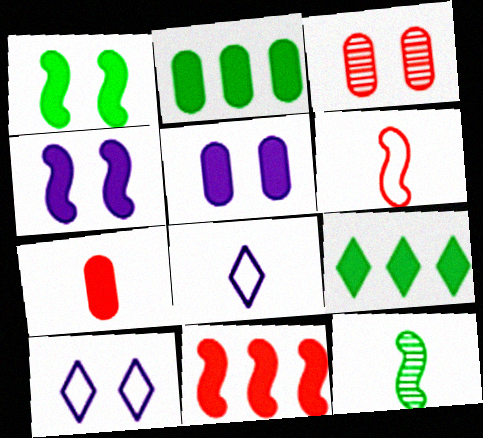[[1, 3, 10], 
[2, 5, 7], 
[4, 7, 9], 
[7, 8, 12]]